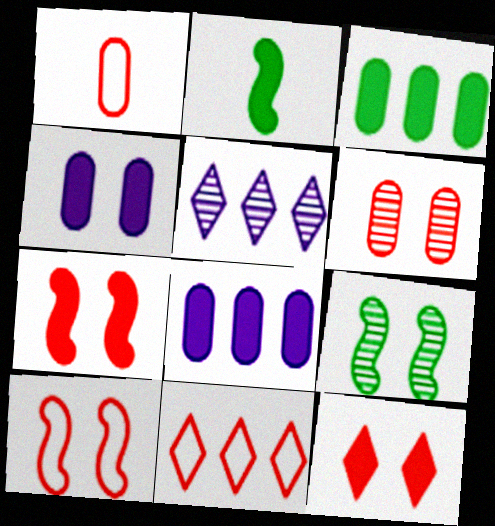[[1, 10, 11], 
[2, 8, 12], 
[6, 10, 12]]